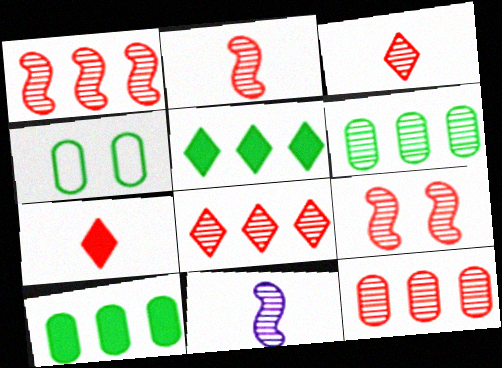[[1, 2, 9], 
[1, 8, 12], 
[3, 9, 12]]